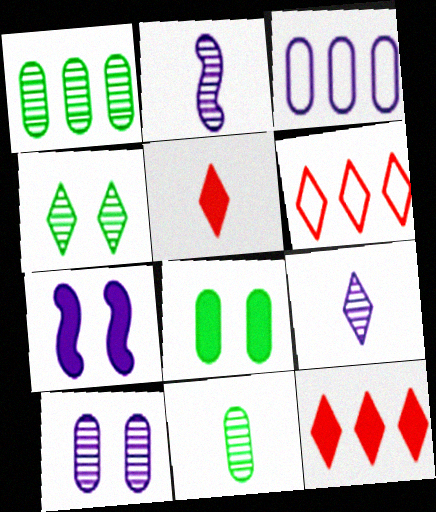[[2, 6, 8], 
[3, 7, 9], 
[6, 7, 11]]